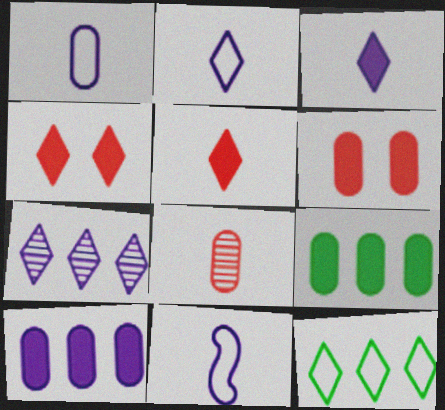[[1, 2, 11]]